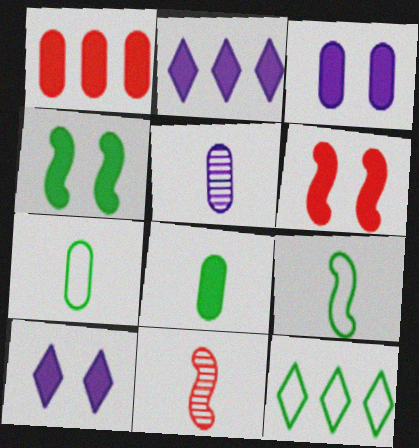[[1, 3, 8], 
[2, 6, 8], 
[3, 11, 12], 
[5, 6, 12]]